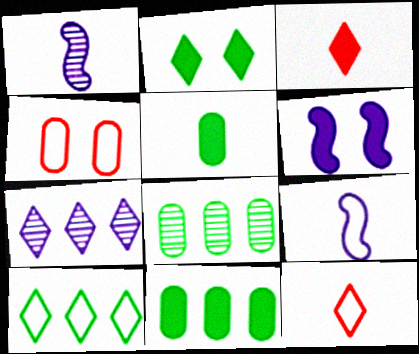[[1, 5, 12], 
[2, 7, 12], 
[3, 6, 11], 
[4, 9, 10], 
[6, 8, 12]]